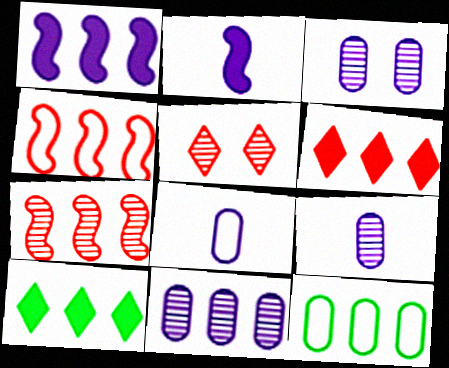[[2, 5, 12], 
[3, 9, 11], 
[4, 10, 11]]